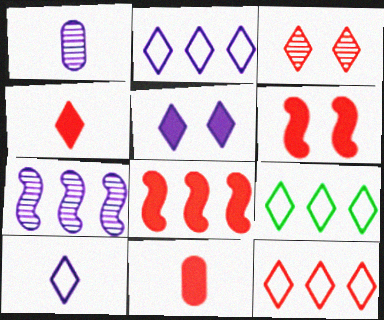[[1, 6, 9], 
[2, 9, 12], 
[3, 4, 12]]